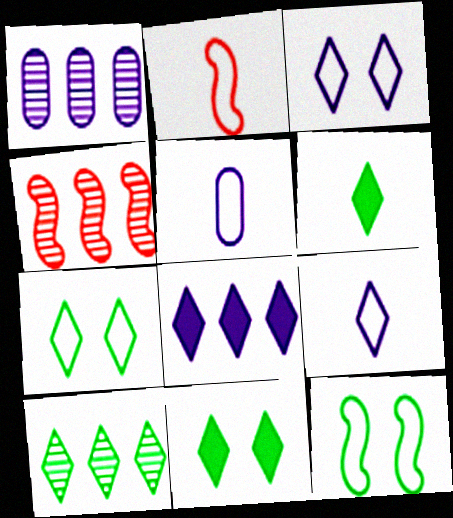[[1, 2, 11], 
[1, 4, 10], 
[4, 5, 11], 
[6, 7, 10]]